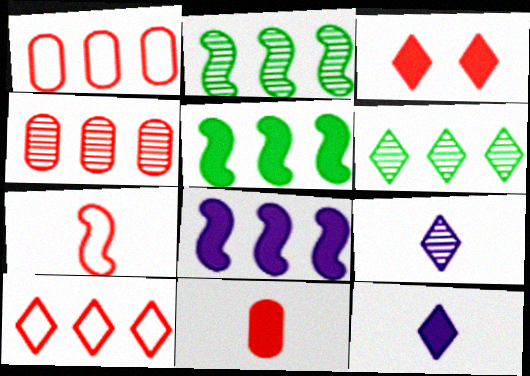[[1, 6, 8], 
[3, 4, 7]]